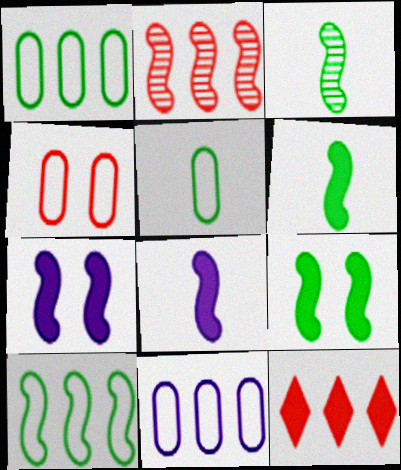[[3, 9, 10], 
[4, 5, 11]]